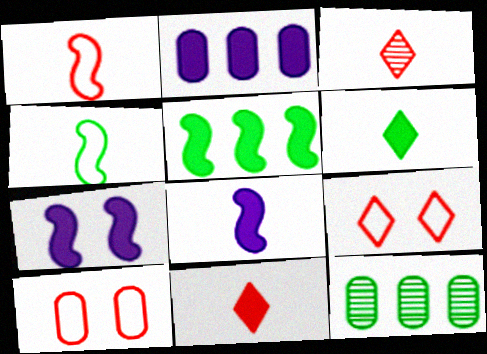[[8, 9, 12]]